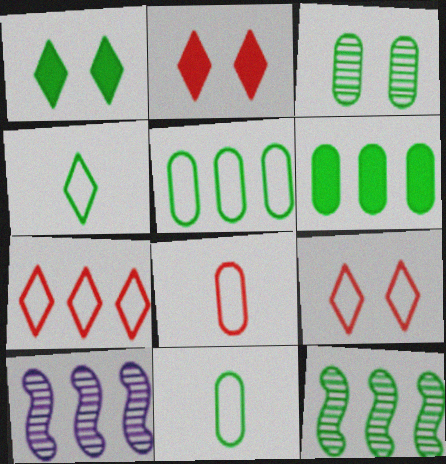[[1, 8, 10], 
[1, 11, 12], 
[2, 10, 11], 
[3, 6, 11], 
[6, 7, 10]]